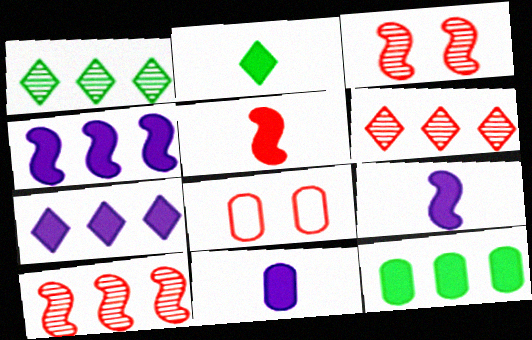[[1, 8, 9], 
[2, 5, 11], 
[5, 6, 8]]